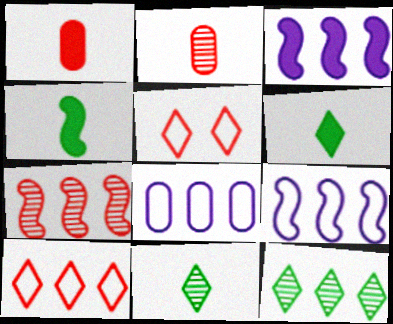[[1, 5, 7]]